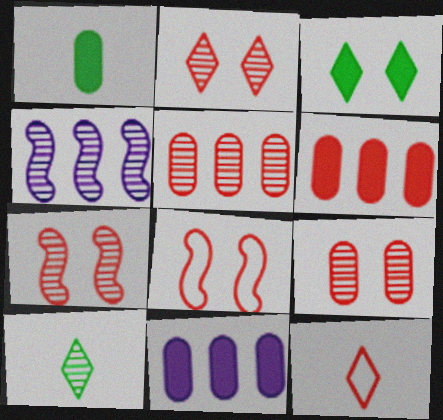[[2, 7, 9], 
[4, 9, 10], 
[6, 7, 12], 
[8, 10, 11]]